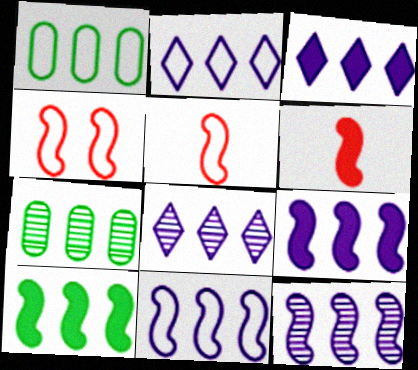[[2, 3, 8], 
[9, 11, 12]]